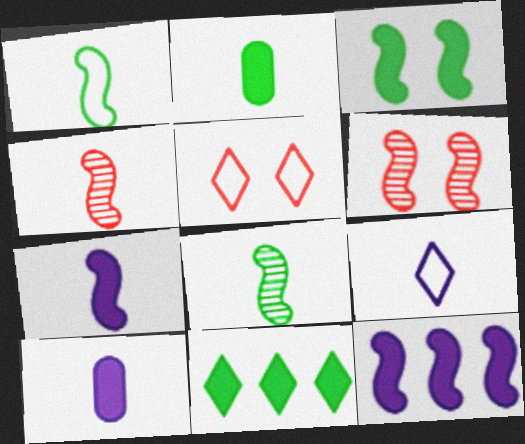[[1, 4, 7], 
[1, 6, 12], 
[2, 3, 11], 
[2, 4, 9]]